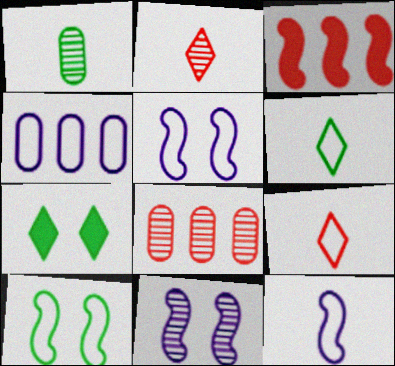[[4, 9, 10], 
[7, 8, 12]]